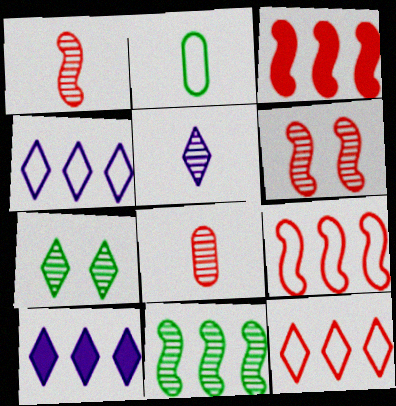[[2, 6, 10]]